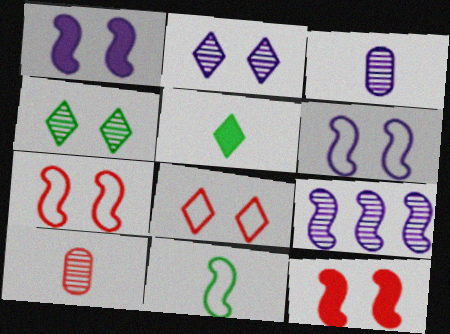[[2, 3, 9], 
[4, 9, 10], 
[9, 11, 12]]